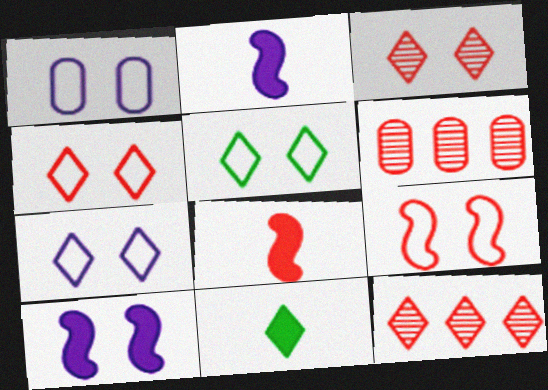[[1, 5, 9], 
[2, 5, 6], 
[4, 5, 7], 
[4, 6, 8], 
[7, 11, 12]]